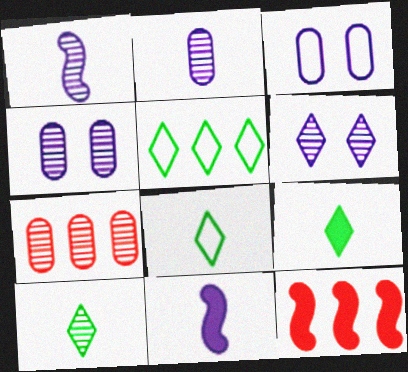[[3, 10, 12], 
[4, 8, 12], 
[8, 9, 10]]